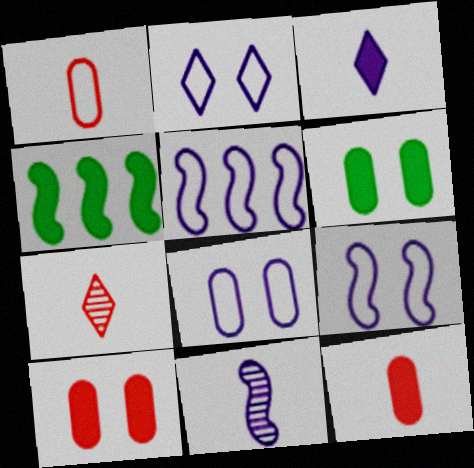[[2, 8, 9], 
[3, 4, 10], 
[4, 7, 8], 
[5, 6, 7]]